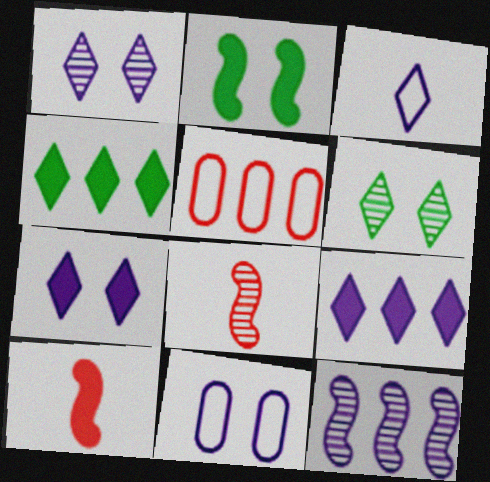[[1, 3, 9], 
[4, 5, 12], 
[4, 8, 11]]